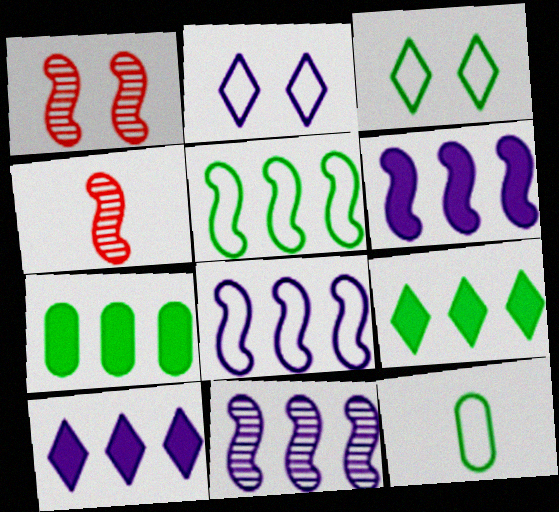[[1, 10, 12], 
[2, 4, 7], 
[3, 5, 12], 
[6, 8, 11]]